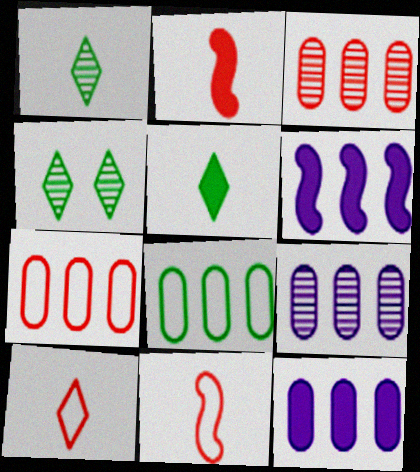[[3, 8, 12], 
[4, 11, 12]]